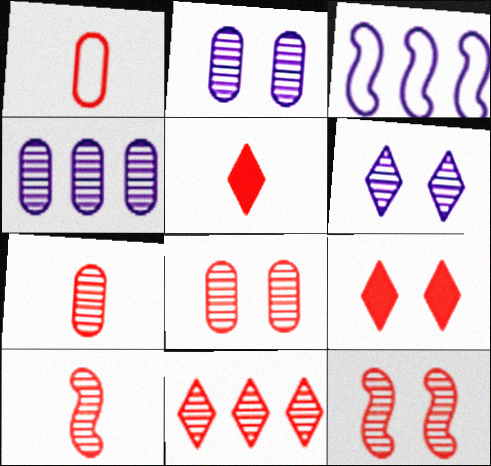[[1, 5, 10], 
[7, 11, 12], 
[8, 10, 11]]